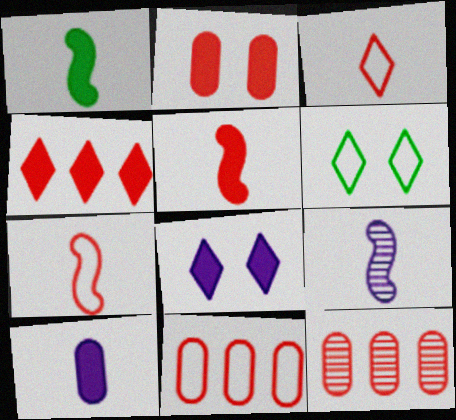[[1, 7, 9], 
[2, 4, 5]]